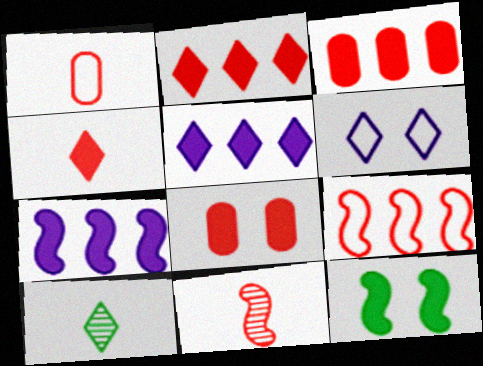[[1, 4, 11], 
[2, 6, 10]]